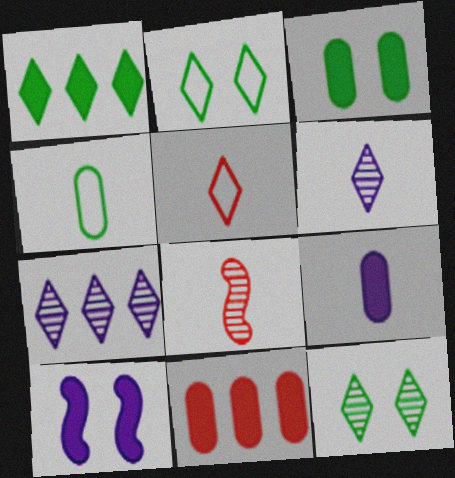[[3, 9, 11]]